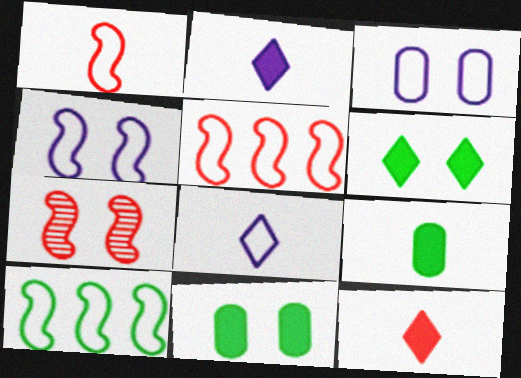[[1, 4, 10], 
[3, 6, 7]]